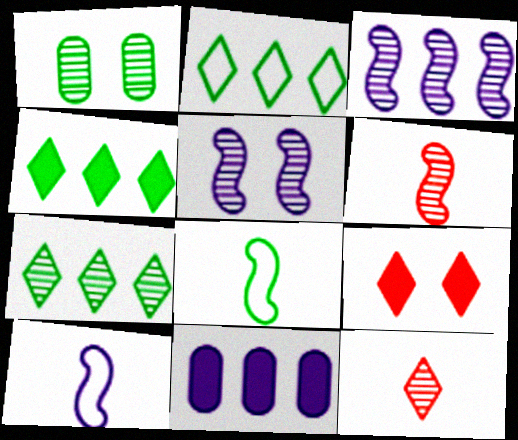[[1, 3, 12], 
[1, 4, 8], 
[2, 4, 7]]